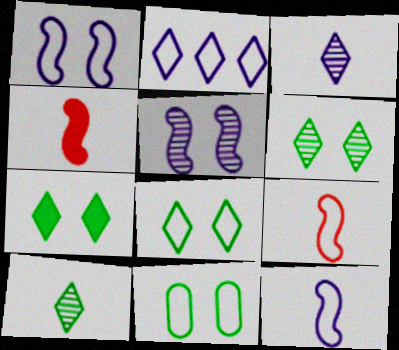[[2, 9, 11], 
[6, 7, 8]]